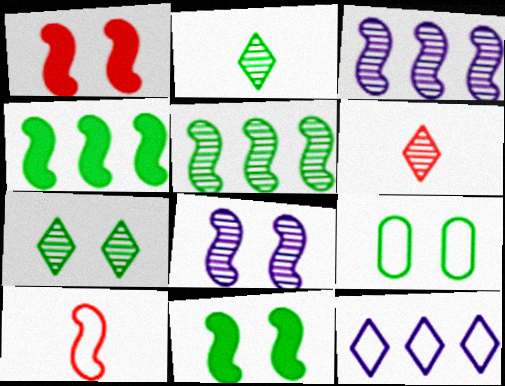[[2, 4, 9], 
[3, 10, 11], 
[4, 8, 10], 
[7, 9, 11], 
[9, 10, 12]]